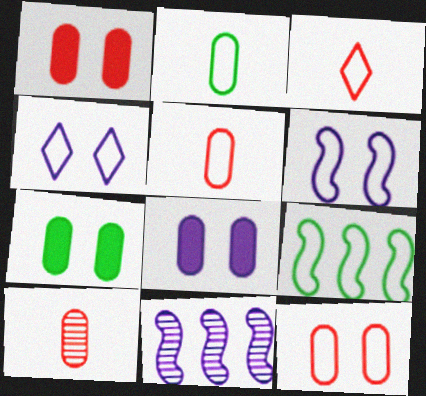[[1, 7, 8], 
[3, 7, 11], 
[4, 5, 9]]